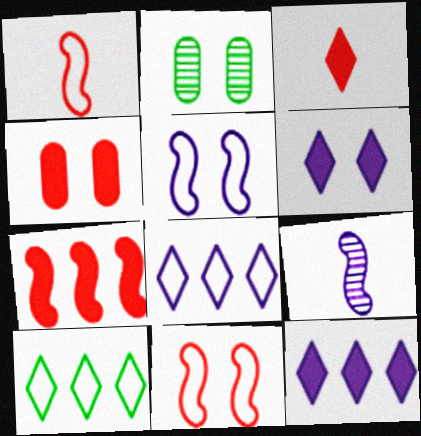[[1, 2, 12], 
[2, 6, 11], 
[3, 4, 7], 
[4, 9, 10]]